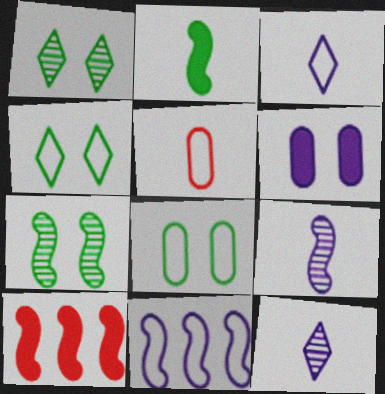[[2, 5, 12], 
[4, 5, 11], 
[6, 11, 12], 
[8, 10, 12]]